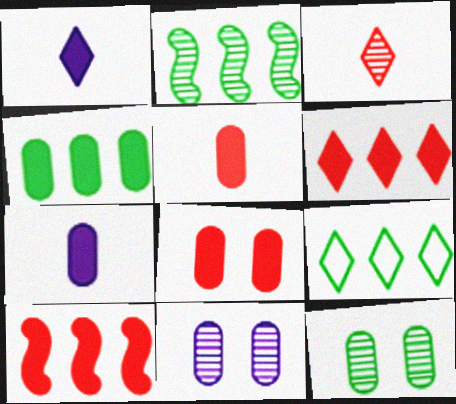[[2, 3, 11], 
[2, 4, 9], 
[4, 7, 8]]